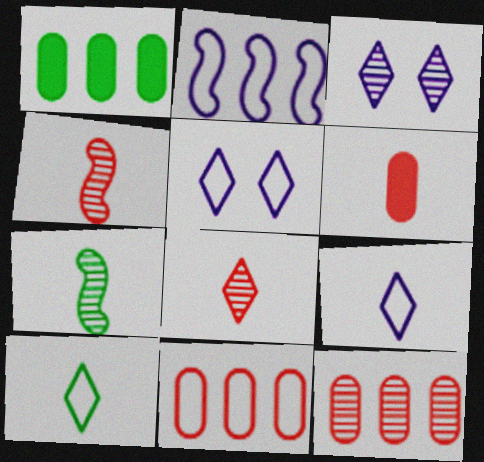[[1, 4, 5], 
[3, 7, 12], 
[6, 7, 9]]